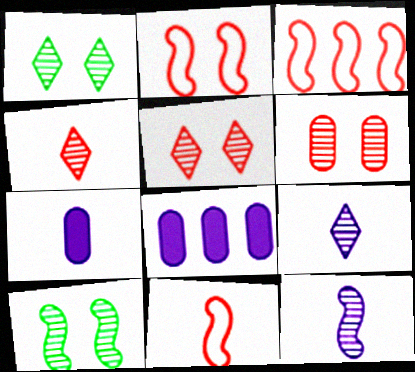[[1, 3, 7], 
[1, 8, 11], 
[2, 3, 11]]